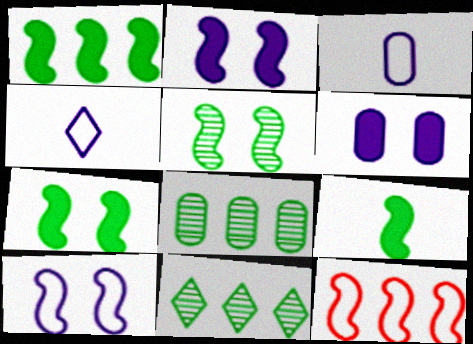[[1, 7, 9]]